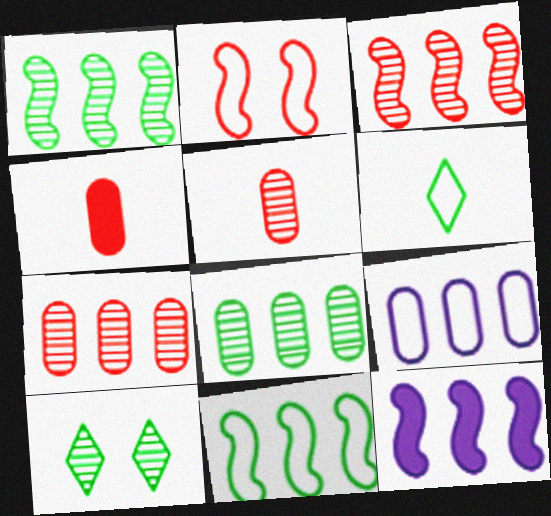[[2, 6, 9], 
[3, 11, 12]]